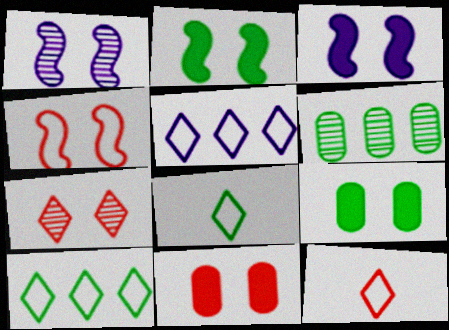[[1, 2, 4], 
[2, 6, 8], 
[3, 6, 12], 
[4, 7, 11]]